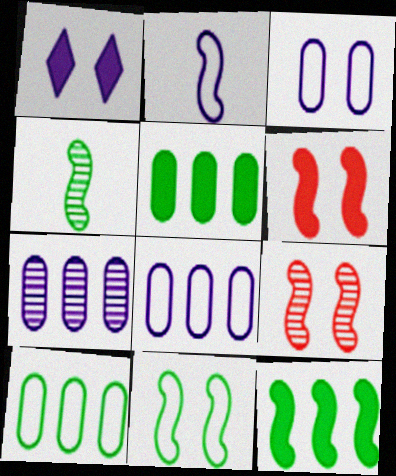[[1, 2, 7], 
[2, 9, 12], 
[4, 11, 12]]